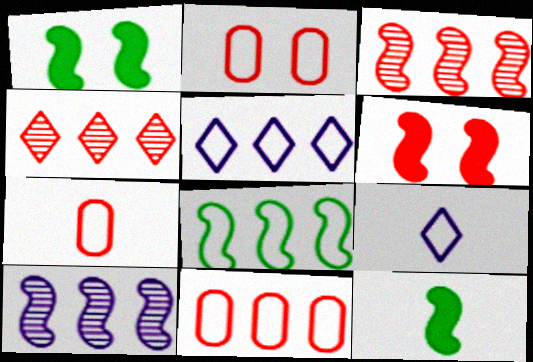[[2, 7, 11], 
[2, 8, 9], 
[4, 6, 7], 
[5, 8, 11]]